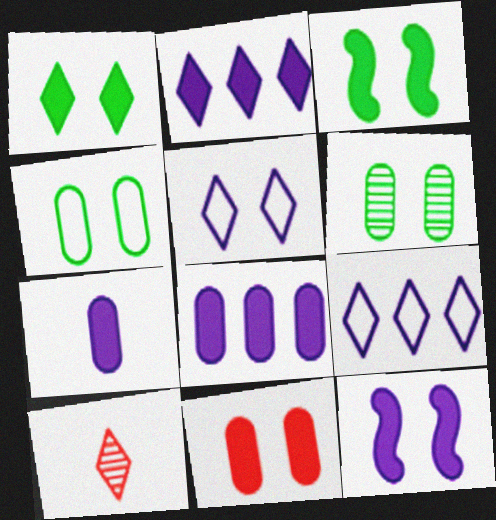[[1, 9, 10], 
[1, 11, 12], 
[2, 7, 12]]